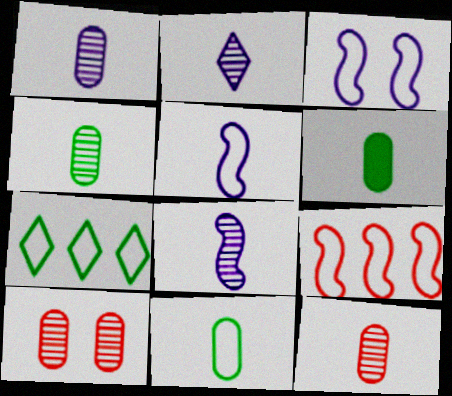[[1, 2, 8], 
[1, 4, 12], 
[4, 6, 11]]